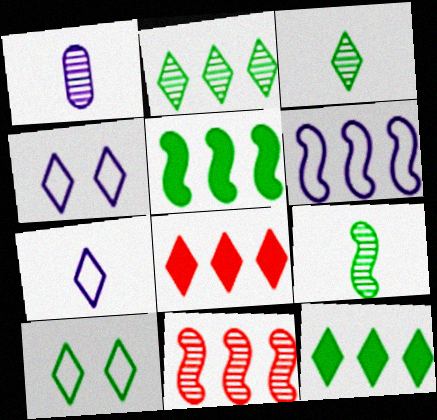[[3, 4, 8], 
[3, 10, 12], 
[5, 6, 11]]